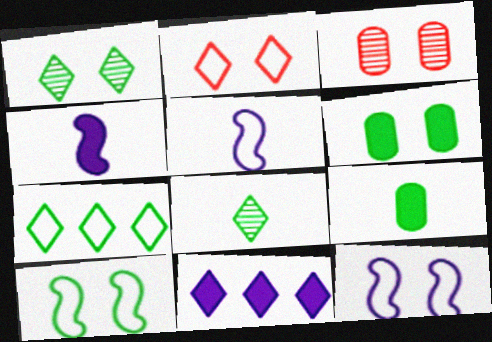[[1, 6, 10], 
[2, 8, 11], 
[3, 4, 7]]